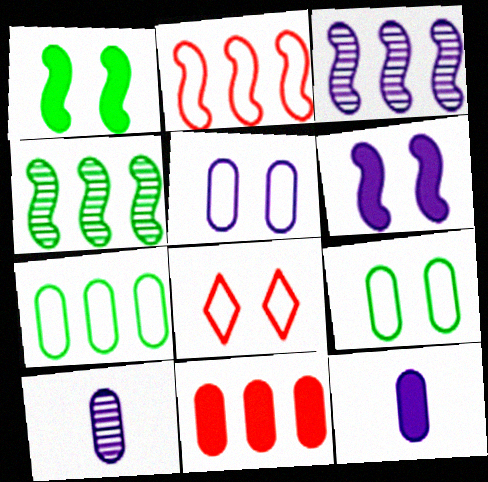[[4, 8, 12], 
[9, 10, 11]]